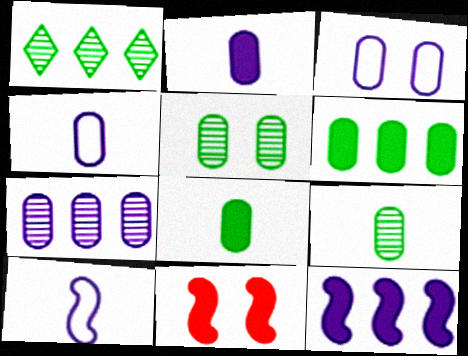[[1, 4, 11], 
[2, 3, 7]]